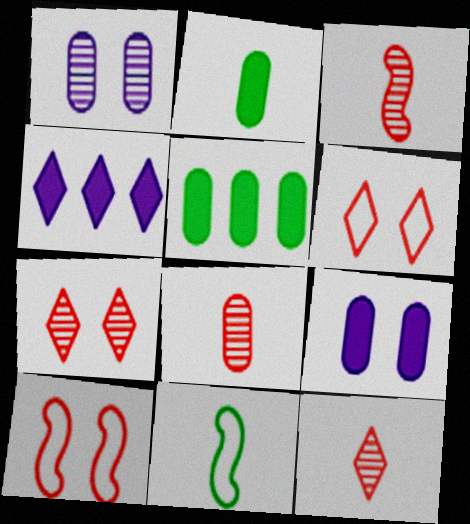[[3, 8, 12]]